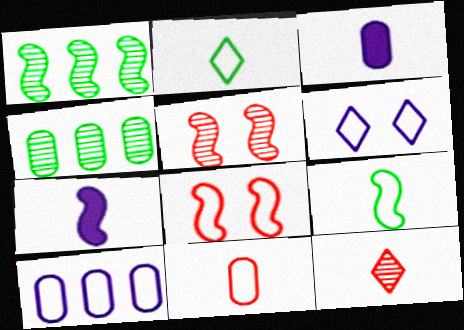[[1, 7, 8], 
[2, 8, 10], 
[3, 9, 12]]